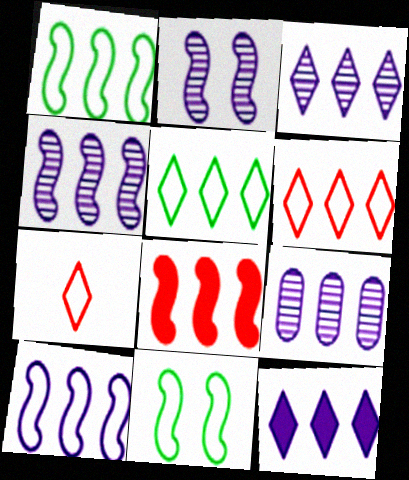[[1, 4, 8], 
[3, 4, 9], 
[5, 8, 9], 
[9, 10, 12]]